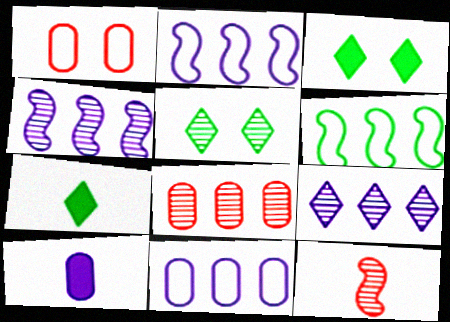[[1, 4, 7], 
[3, 11, 12]]